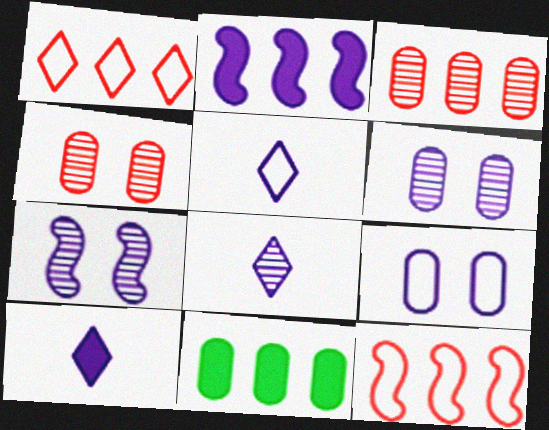[[2, 5, 6], 
[2, 8, 9], 
[5, 8, 10]]